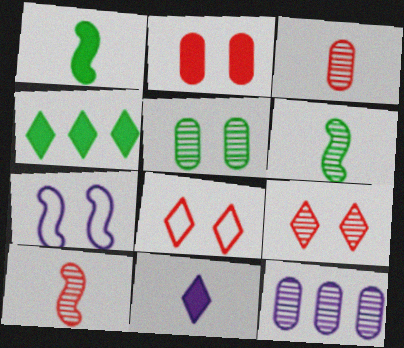[[1, 8, 12], 
[3, 4, 7], 
[3, 5, 12], 
[6, 9, 12], 
[7, 11, 12]]